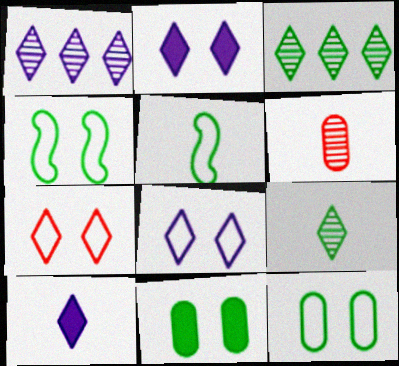[[1, 8, 10], 
[3, 5, 11], 
[3, 7, 10], 
[5, 6, 10]]